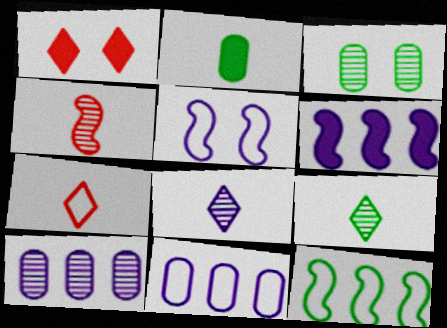[[1, 2, 6], 
[1, 3, 5], 
[3, 6, 7]]